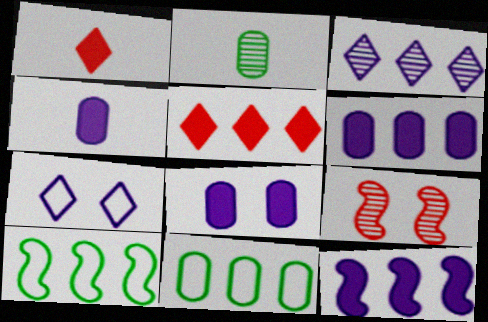[[2, 3, 9], 
[4, 6, 8]]